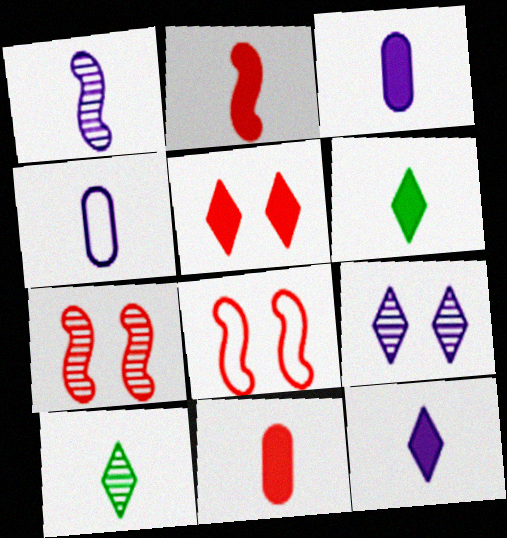[[1, 4, 12], 
[2, 3, 6], 
[2, 4, 10]]